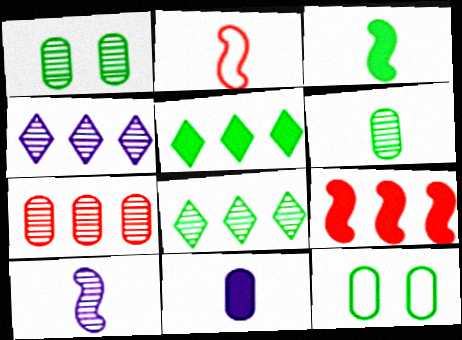[[2, 3, 10], 
[3, 8, 12], 
[7, 11, 12]]